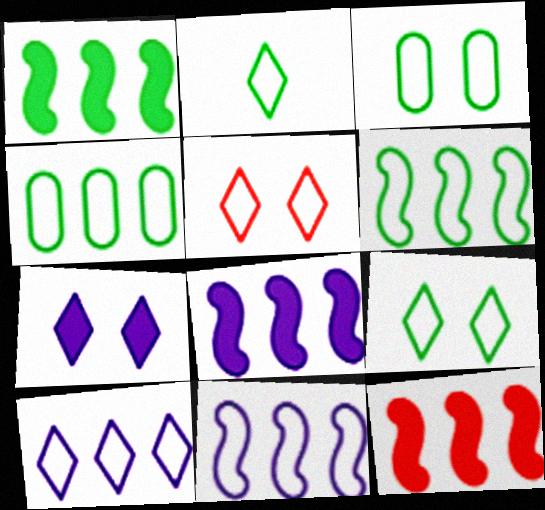[[1, 8, 12], 
[2, 3, 6], 
[2, 5, 10]]